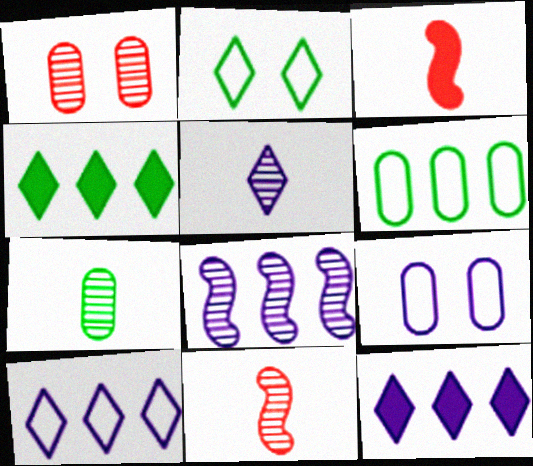[[4, 9, 11], 
[5, 7, 11]]